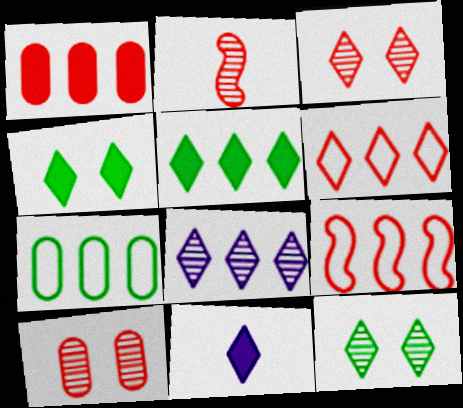[[5, 6, 8], 
[6, 11, 12]]